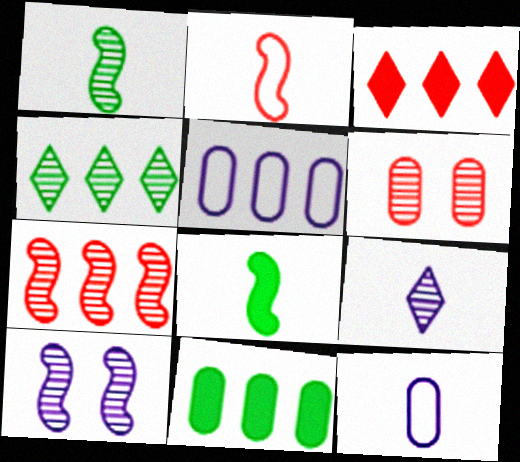[[1, 7, 10], 
[2, 3, 6], 
[6, 11, 12]]